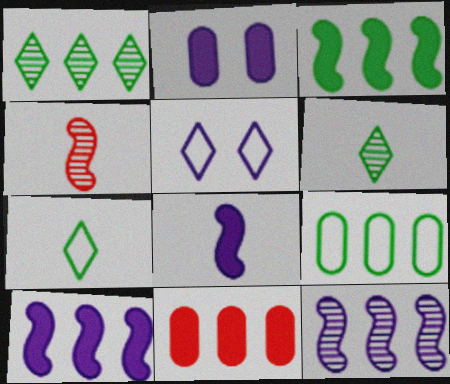[[1, 3, 9]]